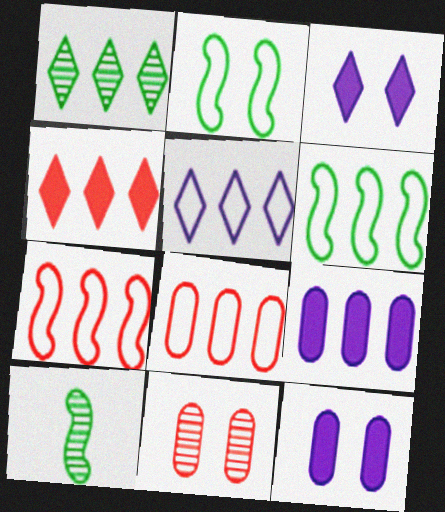[[1, 4, 5], 
[1, 7, 9], 
[2, 3, 11], 
[3, 8, 10], 
[5, 6, 8]]